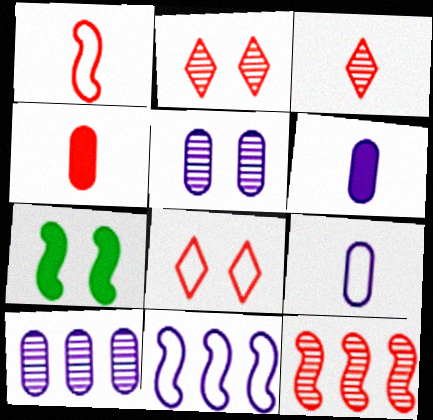[[1, 3, 4], 
[4, 8, 12], 
[5, 7, 8]]